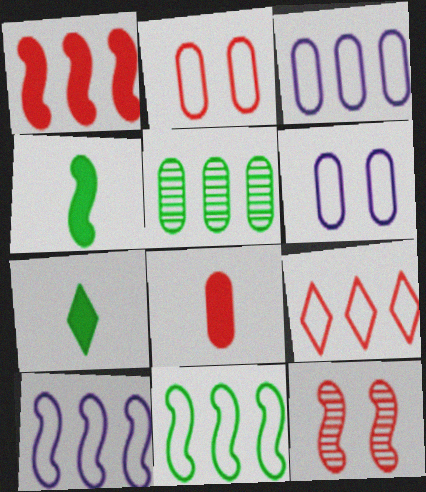[[3, 7, 12], 
[3, 9, 11], 
[4, 10, 12], 
[5, 6, 8], 
[8, 9, 12]]